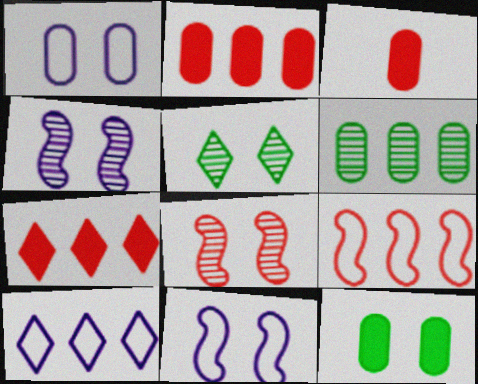[[1, 3, 6]]